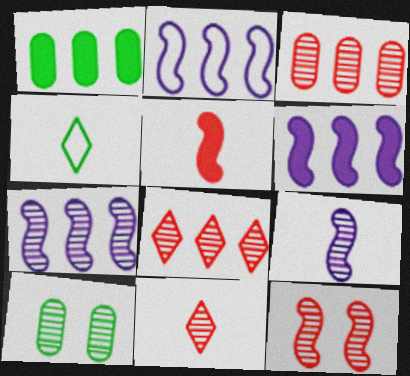[[1, 2, 8], 
[2, 6, 7], 
[3, 11, 12], 
[7, 10, 11], 
[8, 9, 10]]